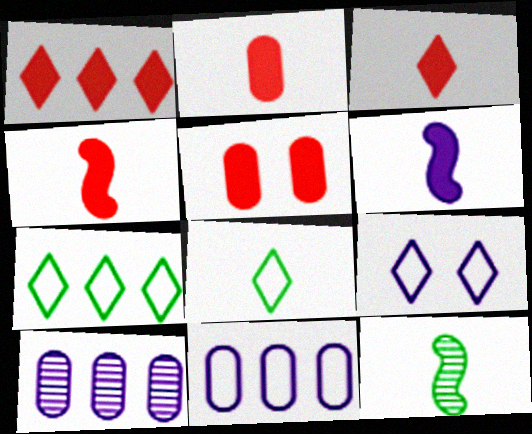[[1, 4, 5], 
[2, 3, 4], 
[6, 9, 10]]